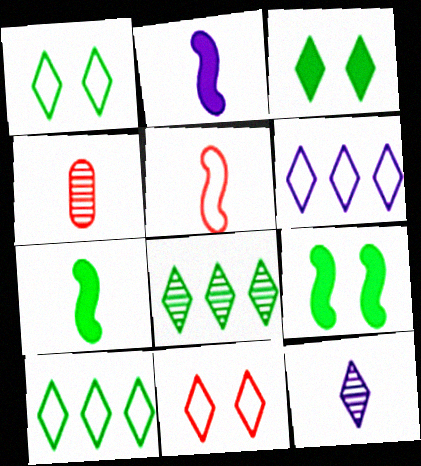[[4, 6, 9]]